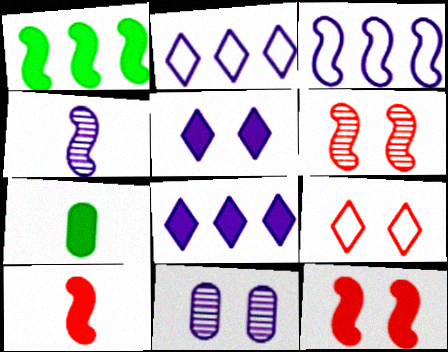[[2, 6, 7], 
[7, 8, 12]]